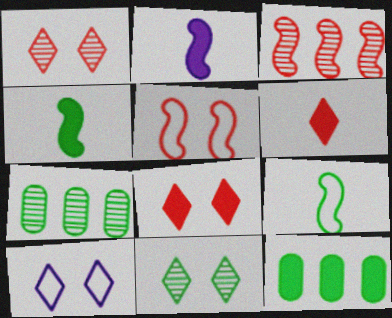[[2, 8, 12], 
[8, 10, 11], 
[9, 11, 12]]